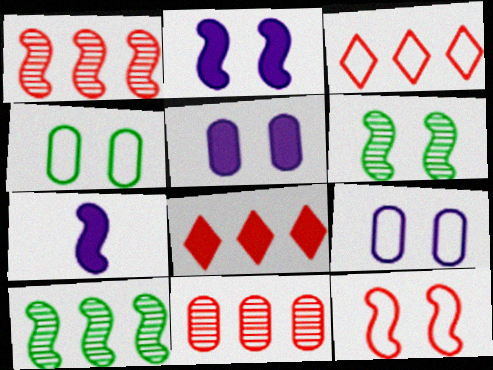[[2, 6, 12], 
[7, 10, 12]]